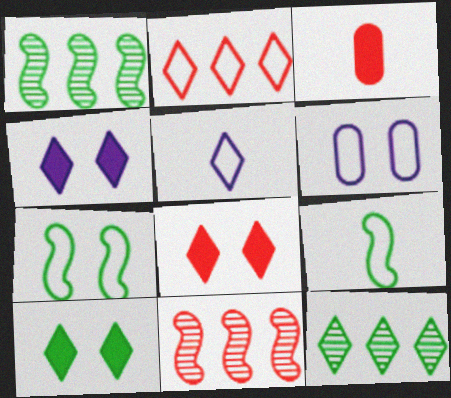[[2, 6, 9], 
[4, 8, 10], 
[5, 8, 12]]